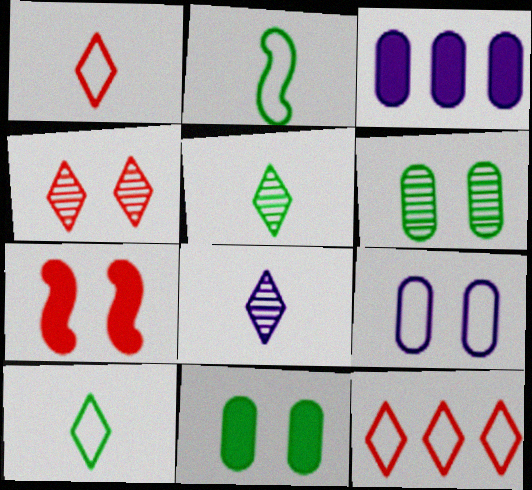[[2, 3, 4], 
[2, 9, 12]]